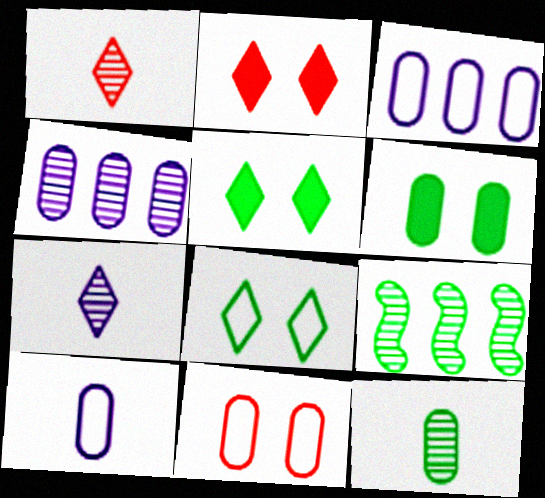[[2, 9, 10]]